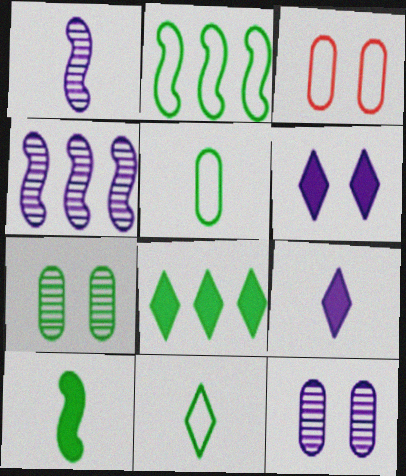[[1, 3, 8]]